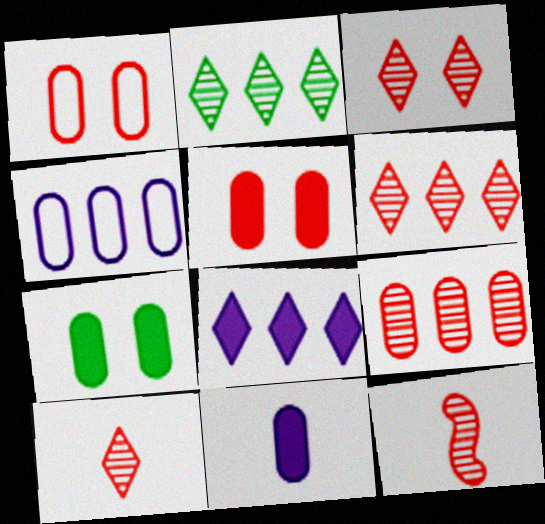[[3, 6, 10], 
[3, 9, 12]]